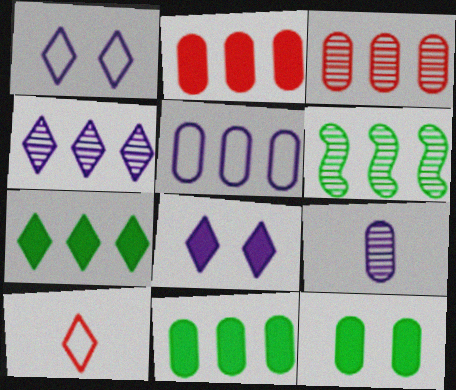[[3, 4, 6], 
[3, 5, 11]]